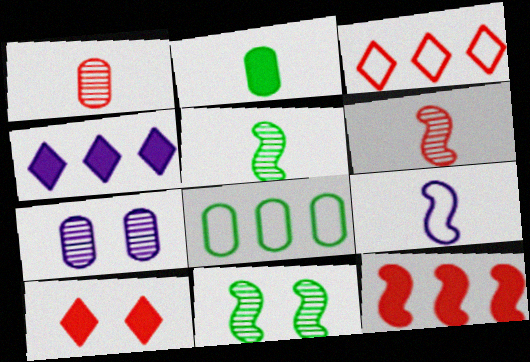[[4, 7, 9], 
[9, 11, 12]]